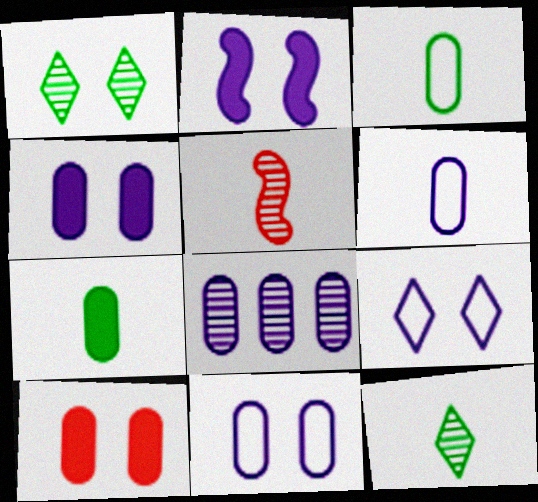[[1, 5, 8], 
[3, 8, 10], 
[4, 6, 8]]